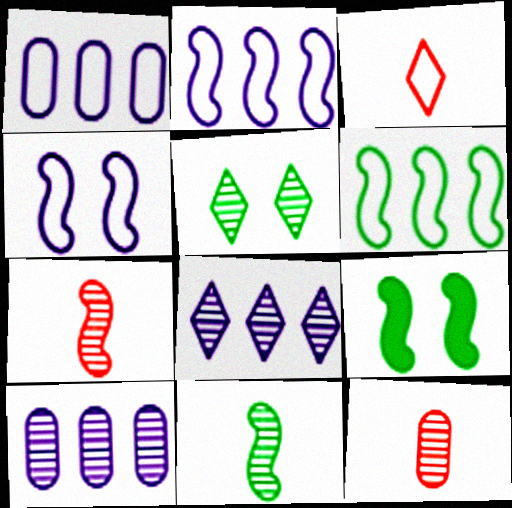[[2, 7, 9], 
[3, 9, 10], 
[5, 7, 10], 
[6, 9, 11]]